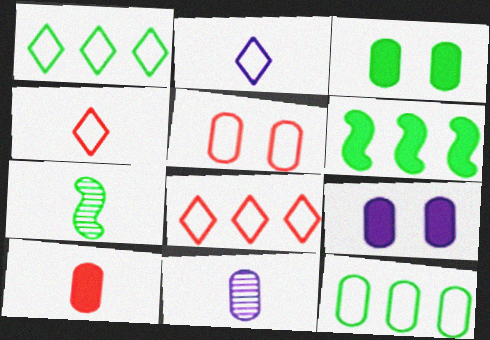[[1, 3, 7], 
[2, 7, 10], 
[7, 8, 9]]